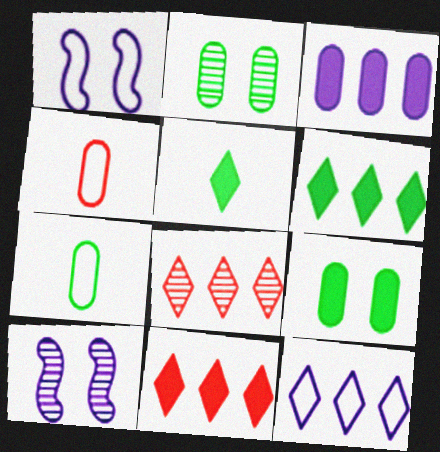[[2, 3, 4], 
[4, 6, 10], 
[6, 8, 12], 
[7, 10, 11]]